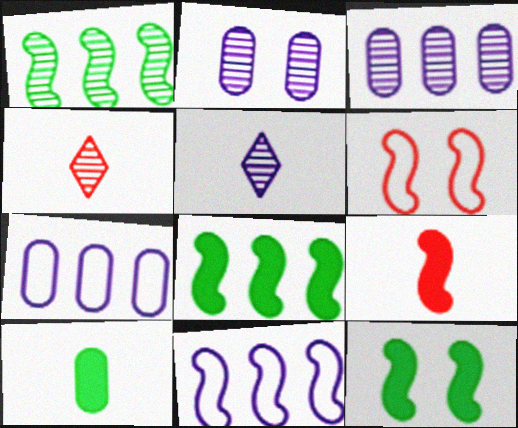[[1, 2, 4], 
[4, 7, 12]]